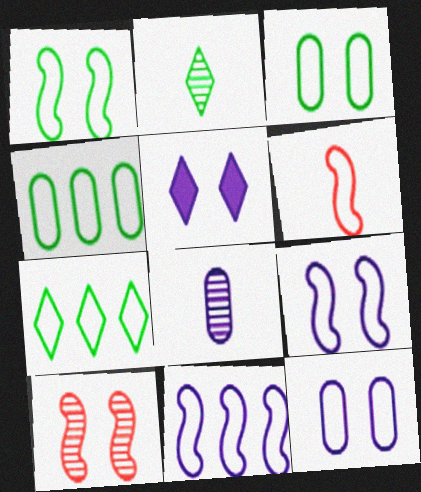[[1, 6, 11], 
[3, 5, 10], 
[5, 8, 11], 
[6, 7, 12]]